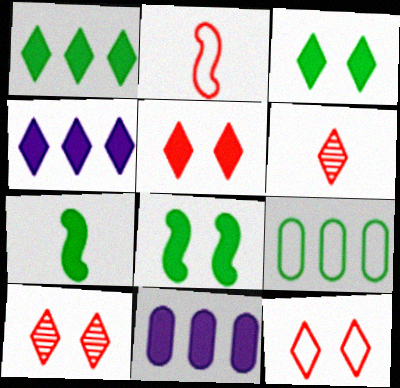[[5, 7, 11], 
[5, 10, 12]]